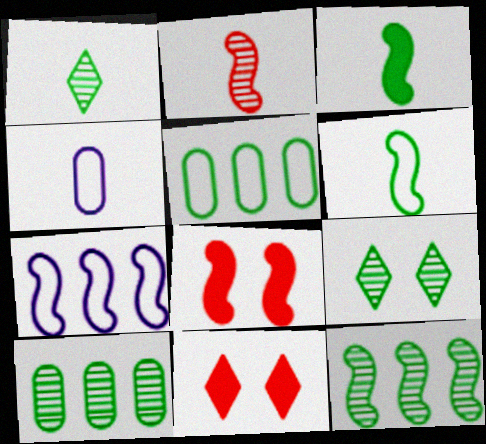[[3, 5, 9], 
[4, 11, 12]]